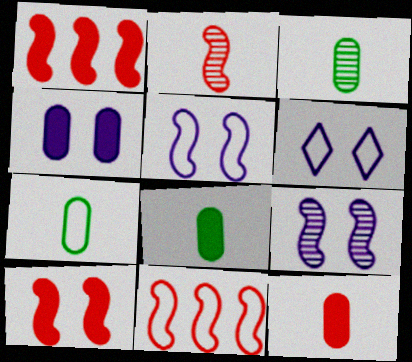[[1, 3, 6], 
[2, 10, 11], 
[3, 7, 8], 
[4, 6, 9], 
[6, 7, 11]]